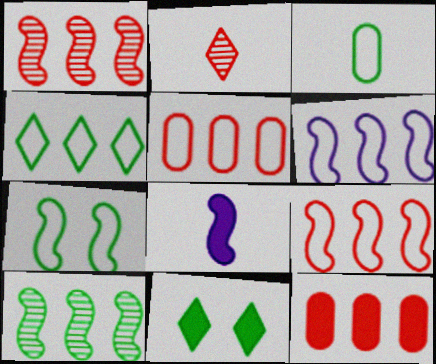[[1, 7, 8], 
[2, 3, 8], 
[3, 4, 7], 
[3, 10, 11], 
[4, 5, 6], 
[8, 11, 12]]